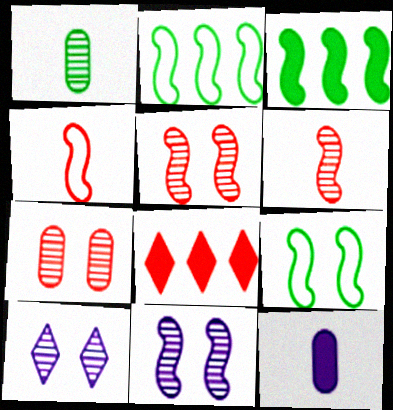[[3, 4, 11], 
[4, 7, 8]]